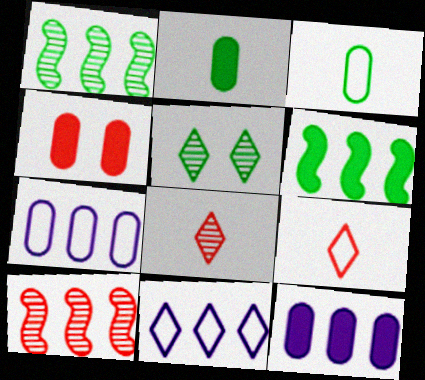[[2, 4, 12], 
[3, 5, 6], 
[4, 9, 10]]